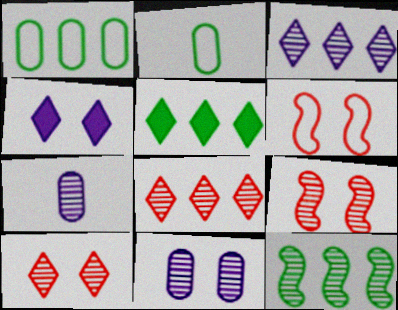[[1, 5, 12], 
[5, 6, 7], 
[7, 10, 12]]